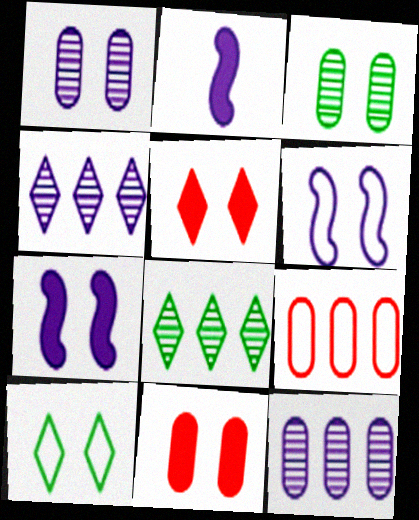[[3, 5, 6]]